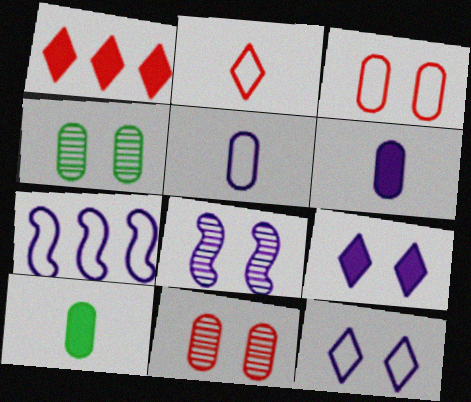[[5, 7, 12]]